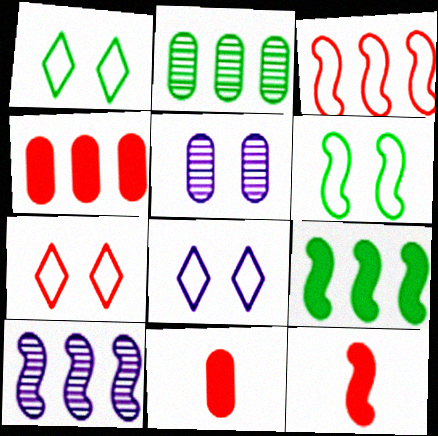[[1, 7, 8], 
[1, 10, 11], 
[2, 8, 12], 
[3, 9, 10], 
[6, 10, 12]]